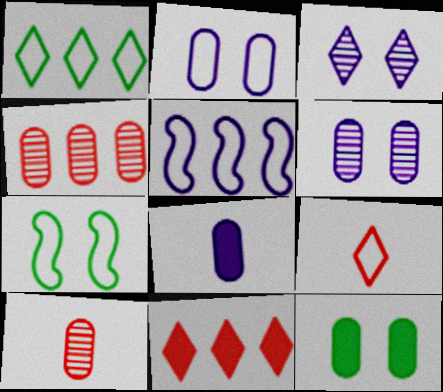[[3, 5, 8]]